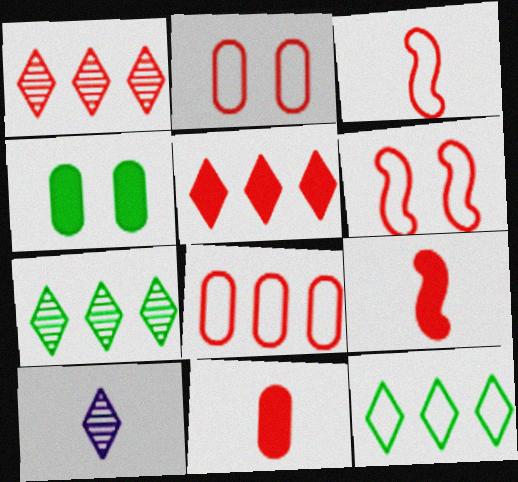[[1, 2, 9], 
[1, 6, 11]]